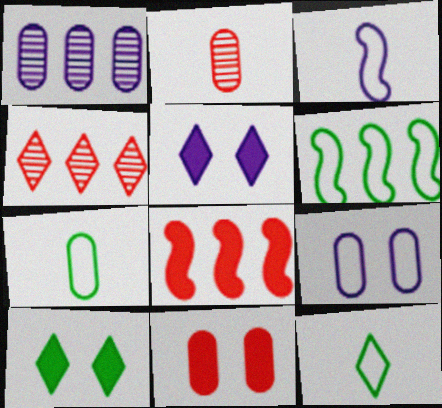[[1, 3, 5], 
[1, 7, 11], 
[2, 5, 6], 
[4, 5, 12]]